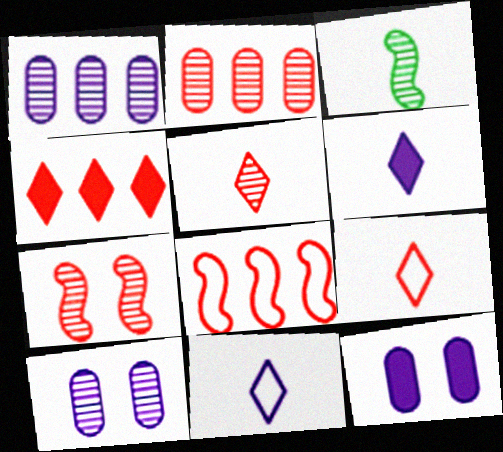[[2, 4, 8], 
[2, 5, 7]]